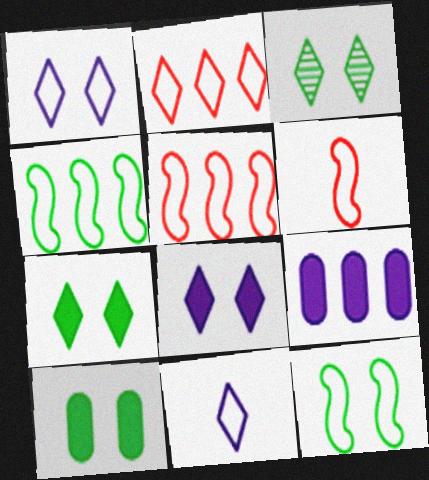[[3, 6, 9], 
[3, 10, 12]]